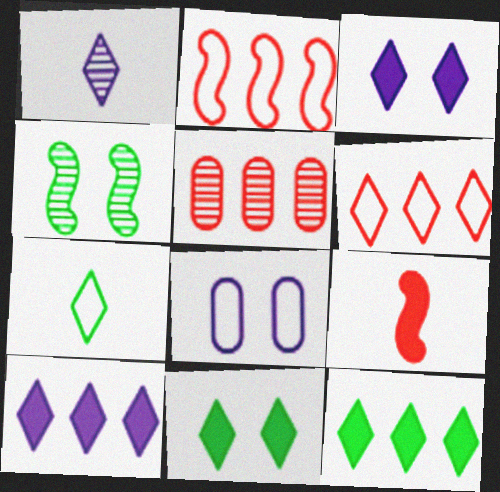[[1, 4, 5], 
[1, 6, 11], 
[2, 7, 8]]